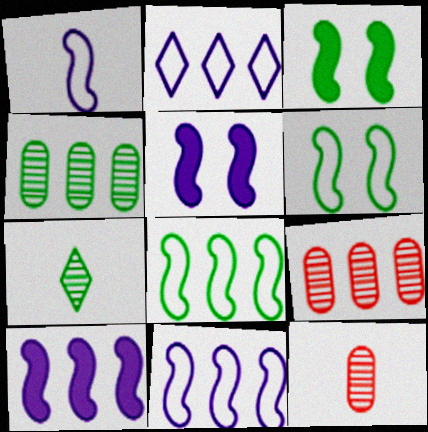[[2, 3, 12]]